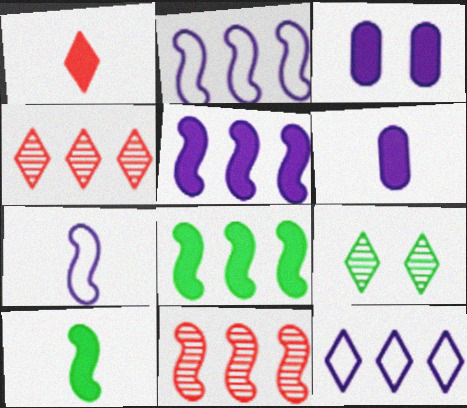[[1, 3, 8], 
[1, 6, 10], 
[1, 9, 12], 
[2, 8, 11]]